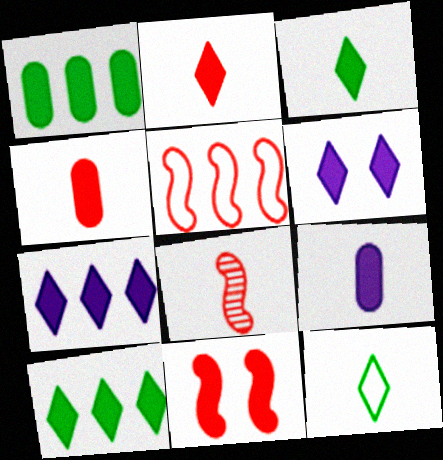[[2, 6, 10], 
[5, 8, 11], 
[8, 9, 12], 
[9, 10, 11]]